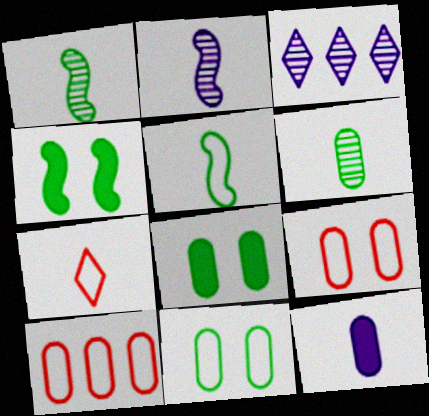[[1, 7, 12]]